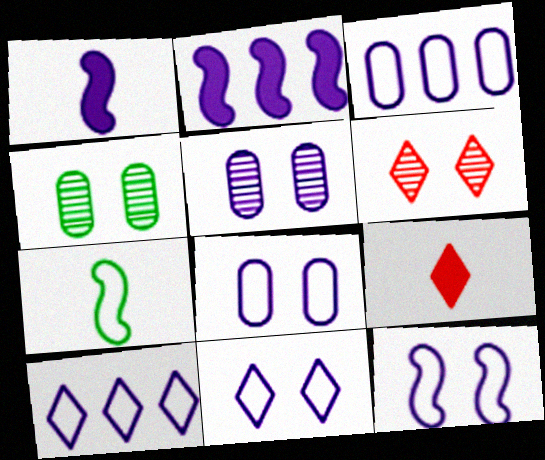[[1, 5, 10], 
[8, 11, 12]]